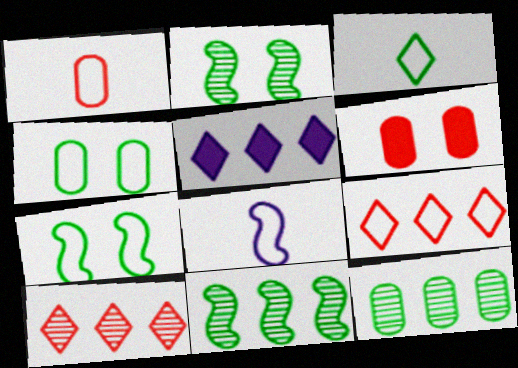[[1, 2, 5], 
[1, 3, 8], 
[4, 8, 9]]